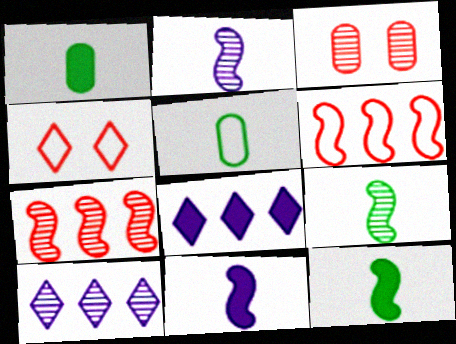[[3, 9, 10]]